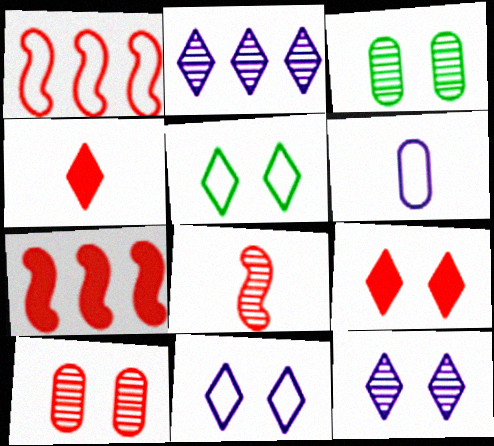[[1, 4, 10], 
[1, 5, 6], 
[2, 3, 8], 
[2, 4, 5], 
[5, 9, 12]]